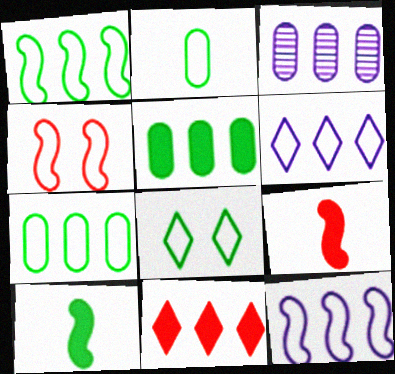[[1, 2, 8], 
[1, 3, 11], 
[2, 4, 6], 
[3, 8, 9]]